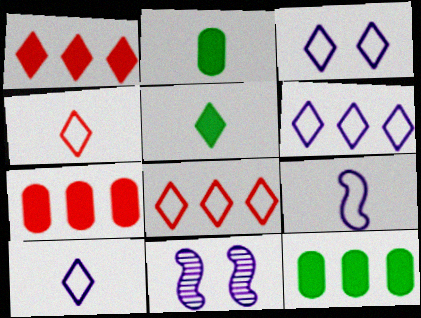[[2, 8, 11], 
[3, 6, 10], 
[4, 11, 12]]